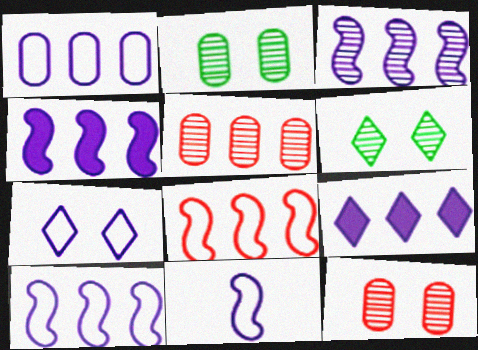[[1, 3, 9], 
[1, 7, 11], 
[3, 4, 10]]